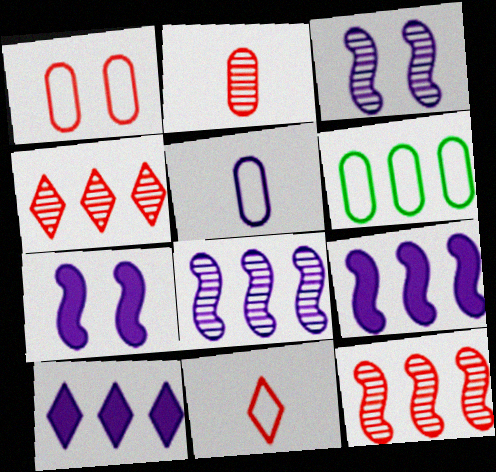[[1, 5, 6], 
[3, 5, 10], 
[4, 6, 9], 
[6, 10, 12]]